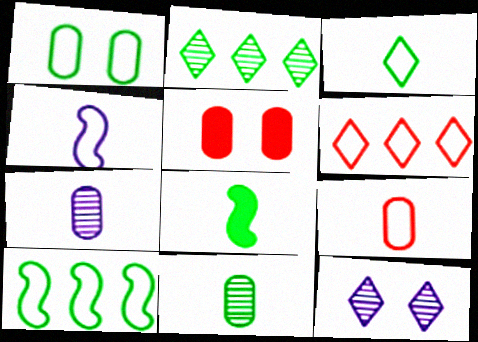[[1, 2, 8], 
[1, 3, 10], 
[1, 4, 6], 
[2, 4, 5], 
[3, 4, 9], 
[3, 8, 11]]